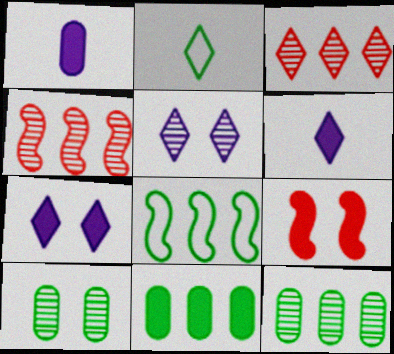[[2, 3, 7], 
[6, 9, 11]]